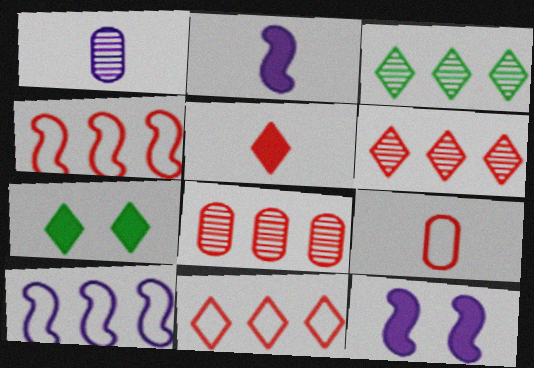[[1, 4, 7], 
[3, 9, 12]]